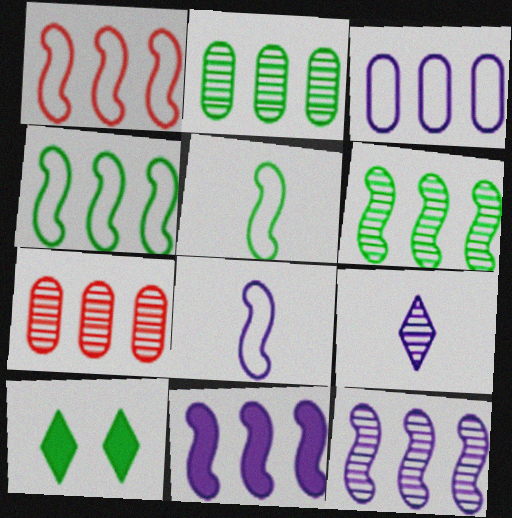[[1, 6, 11], 
[2, 5, 10], 
[7, 8, 10]]